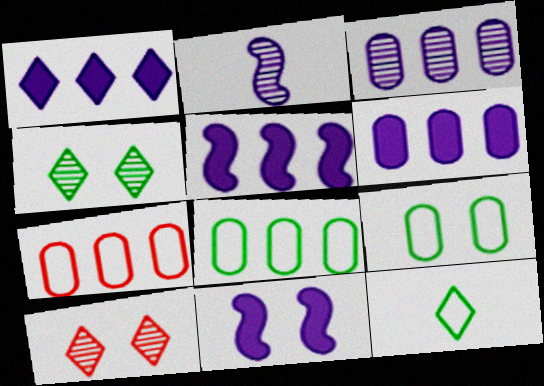[[1, 5, 6], 
[1, 10, 12], 
[9, 10, 11]]